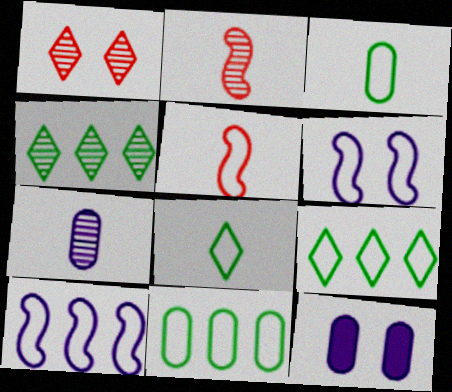[[2, 9, 12], 
[4, 5, 12]]